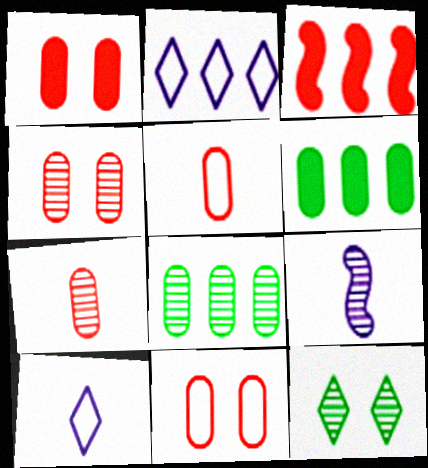[[1, 4, 11], 
[2, 3, 8]]